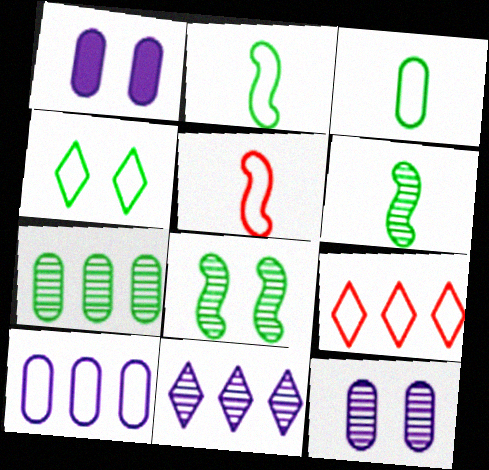[[1, 6, 9], 
[4, 5, 10]]